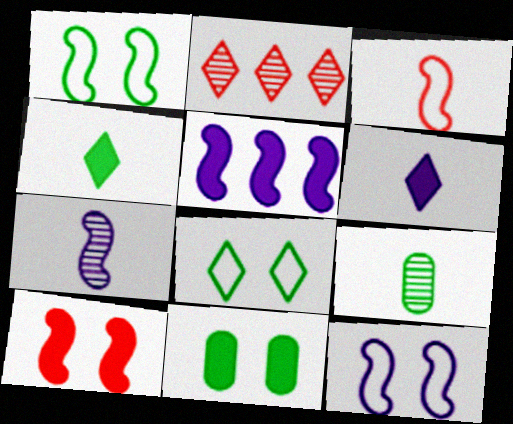[[2, 6, 8], 
[3, 6, 9], 
[5, 7, 12]]